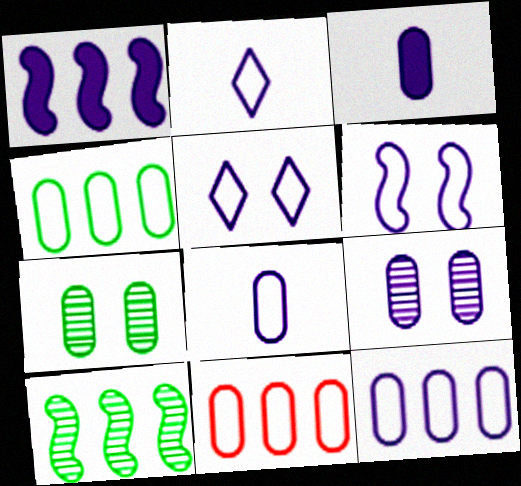[[1, 2, 9], 
[2, 6, 12], 
[3, 7, 11], 
[3, 9, 12], 
[4, 11, 12]]